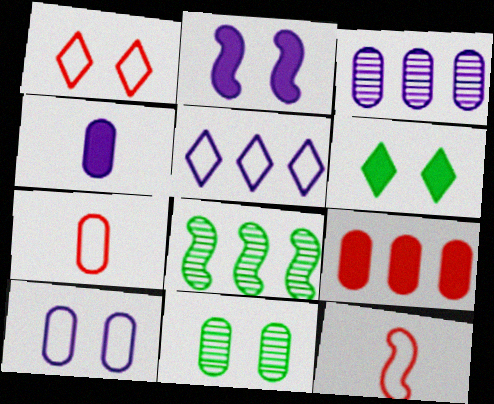[[1, 2, 11], 
[1, 4, 8], 
[2, 8, 12], 
[3, 4, 10], 
[3, 6, 12], 
[5, 8, 9]]